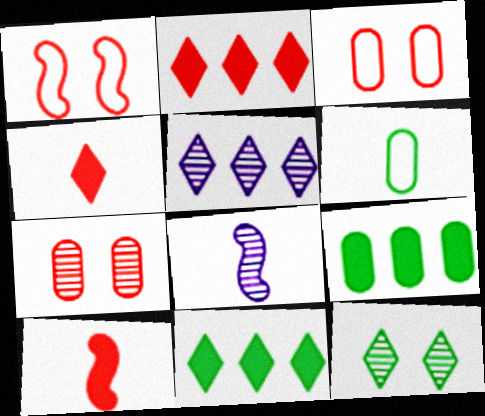[[3, 8, 11], 
[4, 6, 8]]